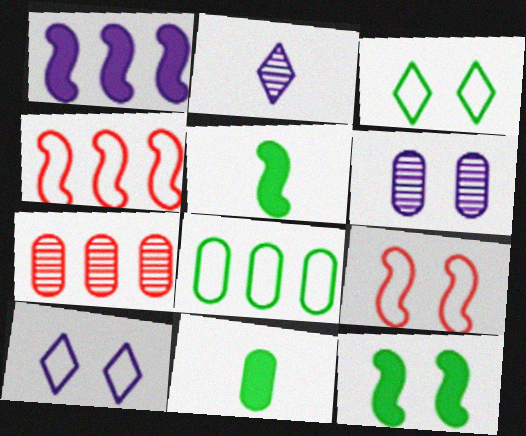[[5, 7, 10]]